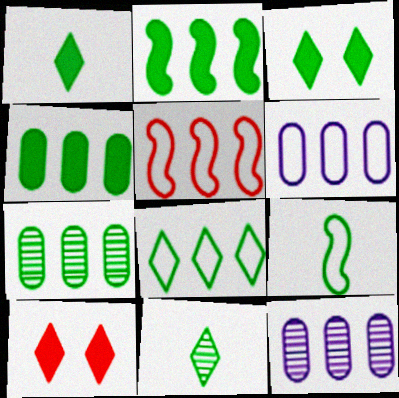[[2, 7, 8], 
[3, 7, 9], 
[3, 8, 11], 
[5, 6, 8], 
[9, 10, 12]]